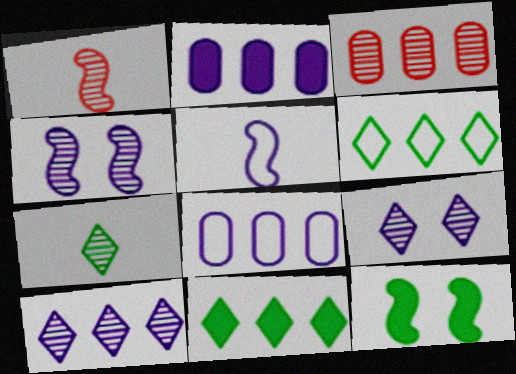[[2, 5, 9], 
[3, 4, 7]]